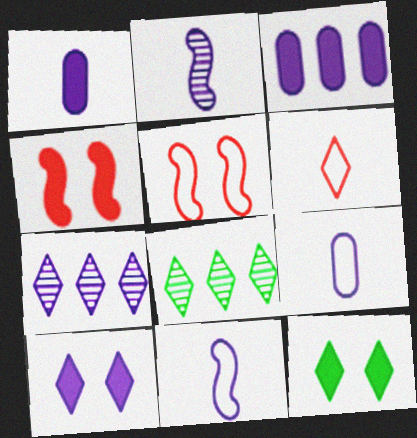[[1, 5, 8], 
[4, 8, 9], 
[6, 7, 12], 
[6, 8, 10]]